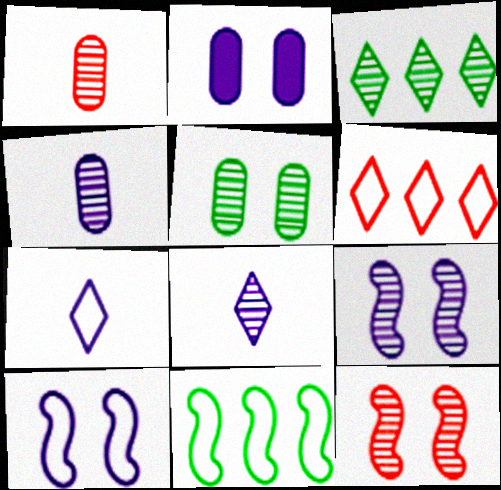[[1, 3, 9], 
[3, 4, 12]]